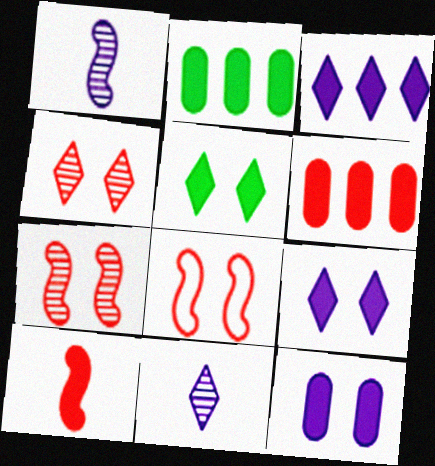[[2, 8, 11], 
[2, 9, 10]]